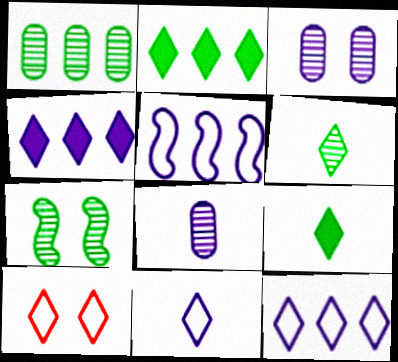[[1, 6, 7], 
[4, 6, 10]]